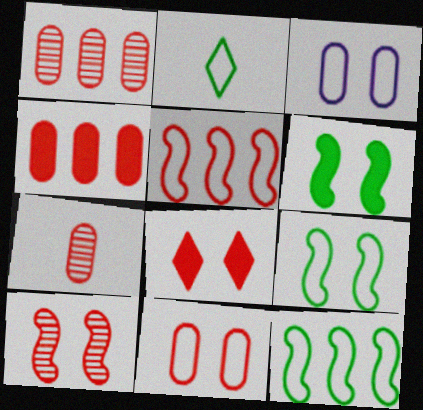[[2, 3, 5], 
[4, 7, 11], 
[5, 7, 8], 
[8, 10, 11]]